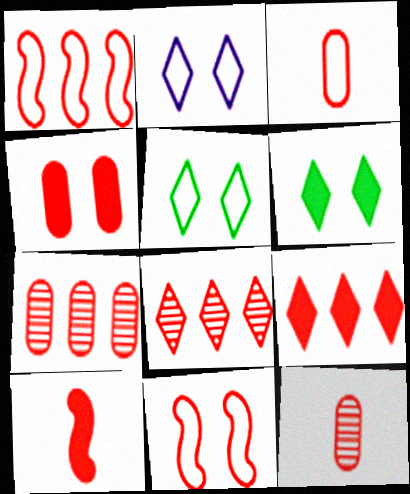[[1, 7, 9], 
[3, 4, 7], 
[4, 9, 10], 
[9, 11, 12]]